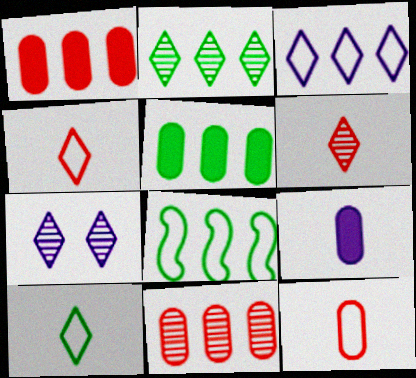[[2, 5, 8], 
[2, 6, 7]]